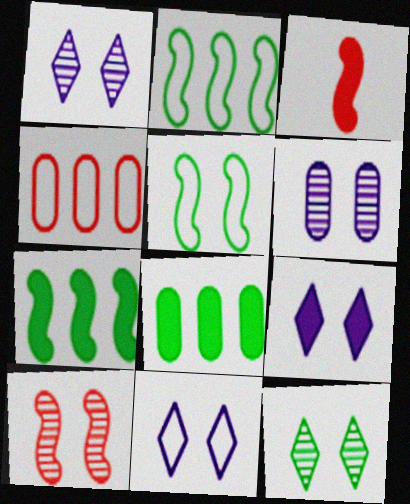[[1, 9, 11], 
[3, 8, 9], 
[6, 10, 12]]